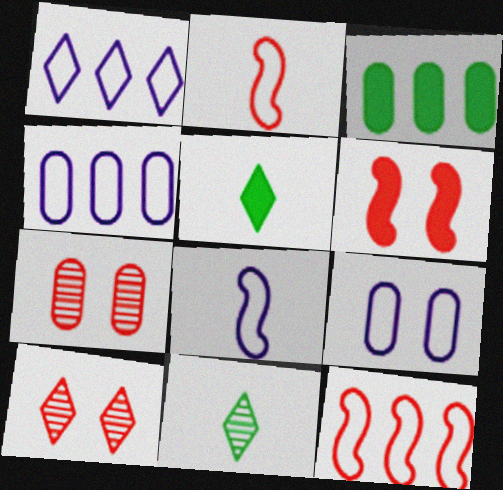[[1, 5, 10], 
[1, 8, 9], 
[3, 8, 10], 
[4, 6, 11]]